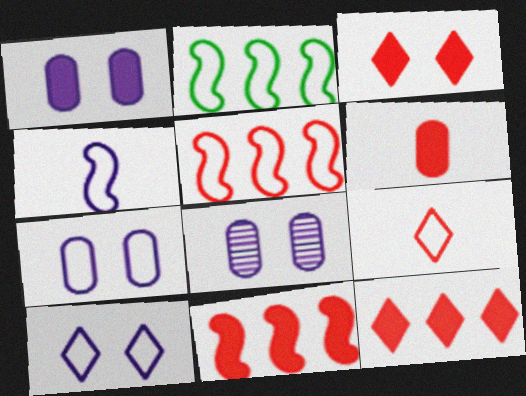[[1, 7, 8], 
[2, 7, 9], 
[3, 6, 11]]